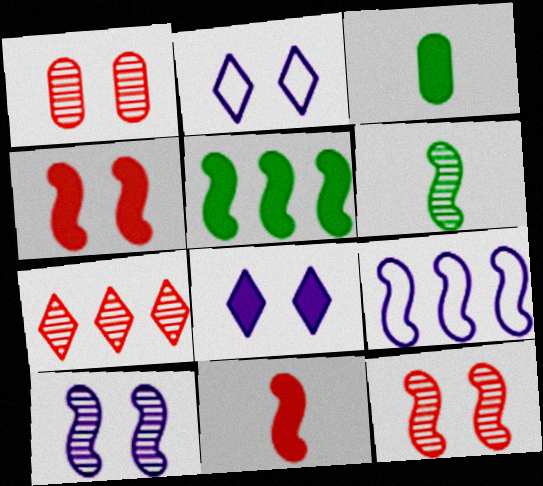[[4, 6, 9]]